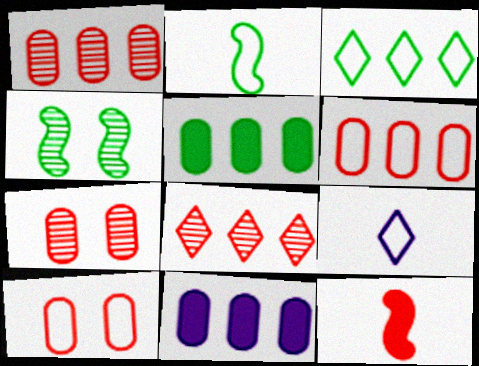[[8, 10, 12]]